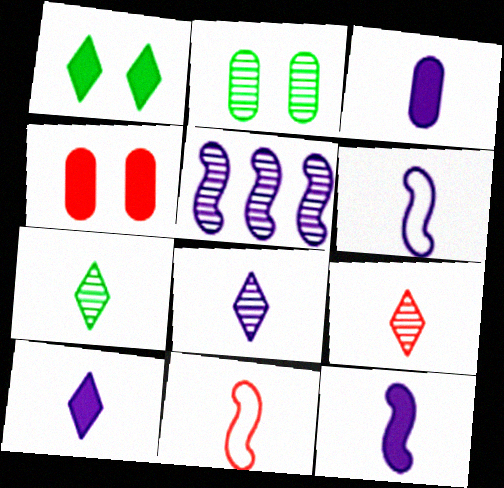[[2, 5, 9], 
[3, 6, 8], 
[3, 7, 11], 
[3, 10, 12], 
[7, 8, 9]]